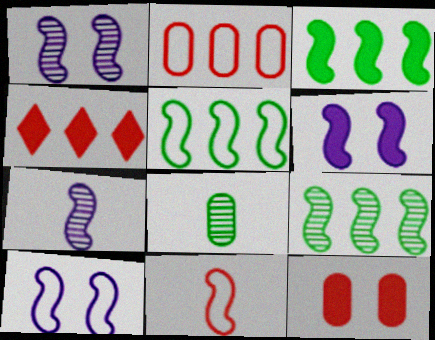[[1, 3, 11], 
[1, 6, 10], 
[3, 5, 9], 
[4, 8, 10], 
[5, 10, 11], 
[6, 9, 11]]